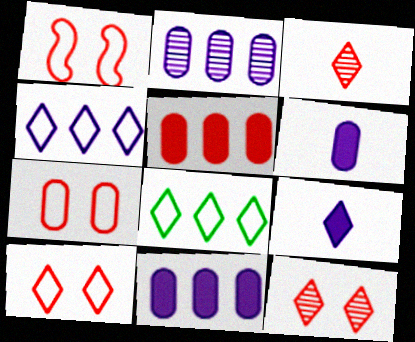[[1, 3, 5], 
[1, 7, 10], 
[8, 9, 12]]